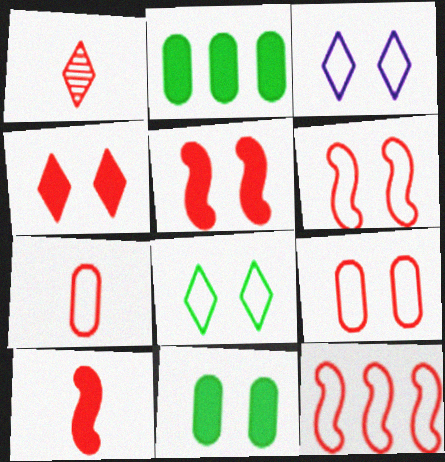[[1, 7, 10]]